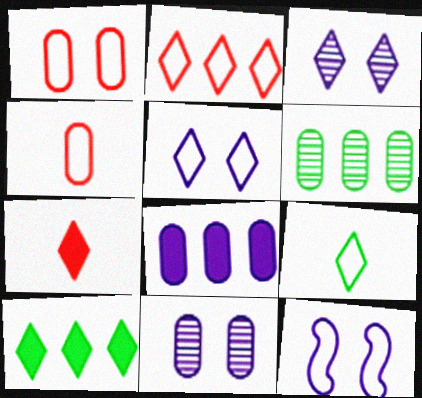[[2, 5, 9], 
[6, 7, 12]]